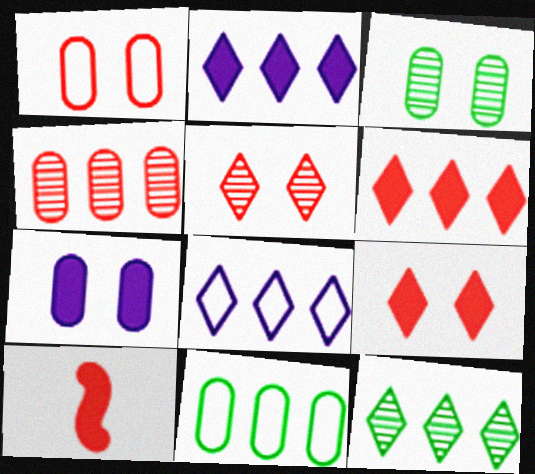[[1, 3, 7], 
[3, 8, 10], 
[6, 8, 12]]